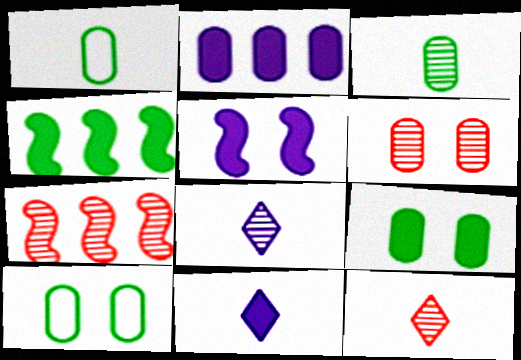[[1, 2, 6], 
[2, 5, 11], 
[6, 7, 12], 
[7, 10, 11]]